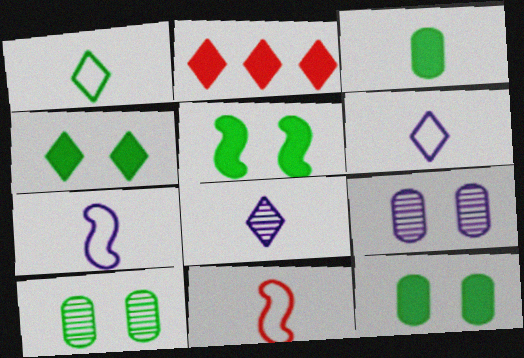[[2, 7, 10], 
[3, 8, 11], 
[4, 5, 12]]